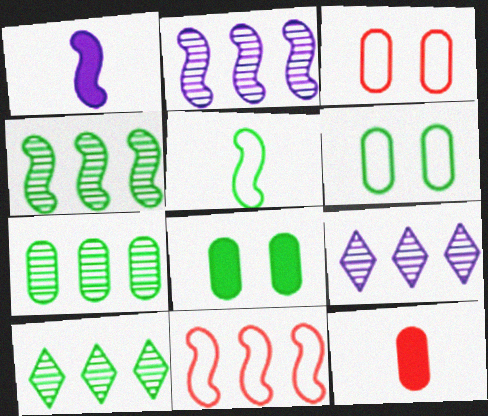[[1, 3, 10], 
[4, 7, 10], 
[5, 8, 10]]